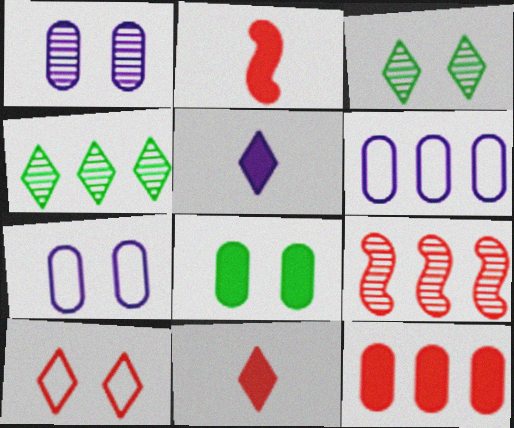[[2, 3, 6], 
[2, 4, 7], 
[4, 5, 10]]